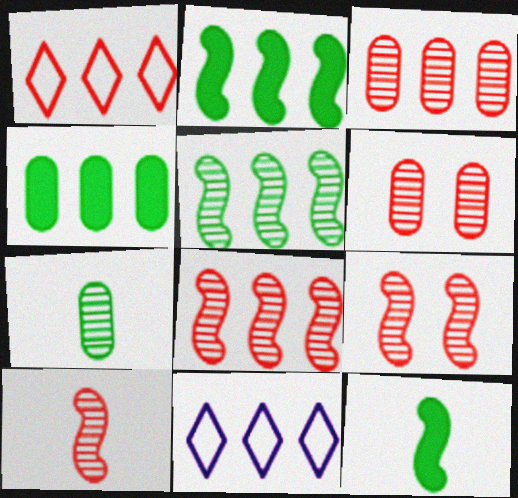[[2, 3, 11], 
[4, 8, 11], 
[6, 11, 12], 
[8, 9, 10]]